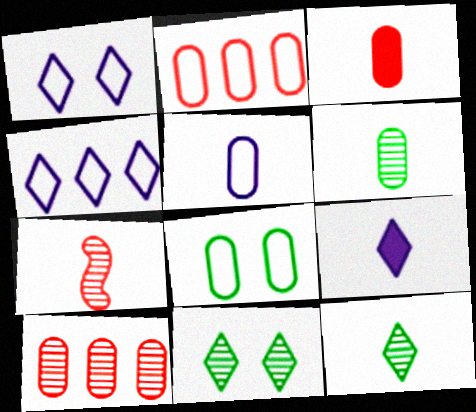[[2, 5, 8], 
[3, 5, 6]]